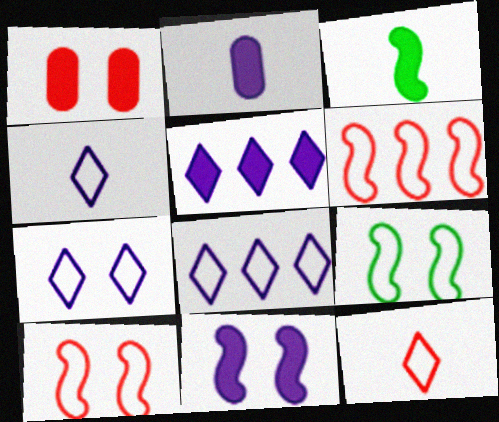[[1, 3, 5], 
[2, 5, 11], 
[4, 7, 8]]